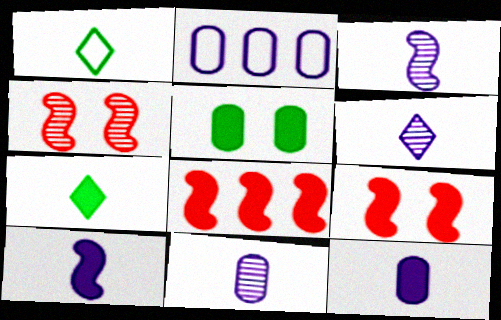[[2, 4, 7], 
[3, 6, 11]]